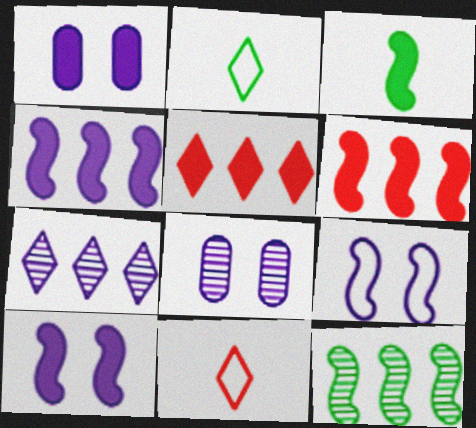[[1, 3, 5], 
[1, 11, 12], 
[2, 6, 8], 
[3, 6, 10]]